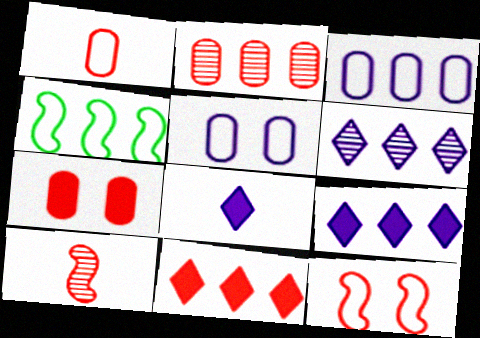[[1, 2, 7], 
[2, 4, 9]]